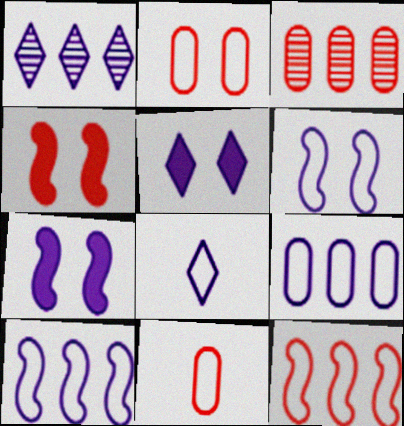[[1, 5, 8], 
[6, 8, 9]]